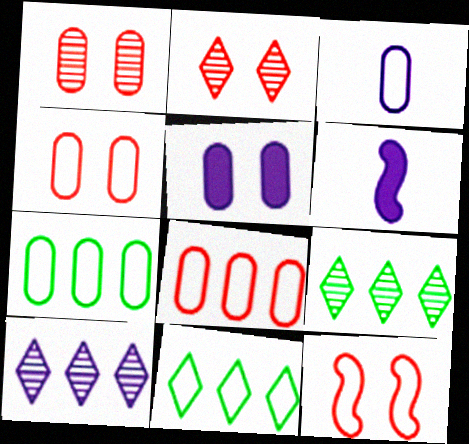[[1, 6, 11], 
[2, 6, 7], 
[3, 4, 7], 
[3, 11, 12], 
[4, 6, 9]]